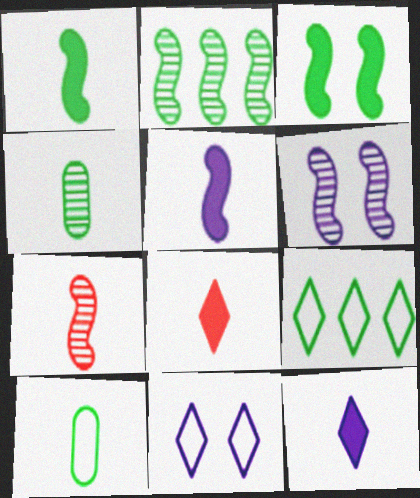[[2, 6, 7], 
[3, 4, 9], 
[7, 10, 12]]